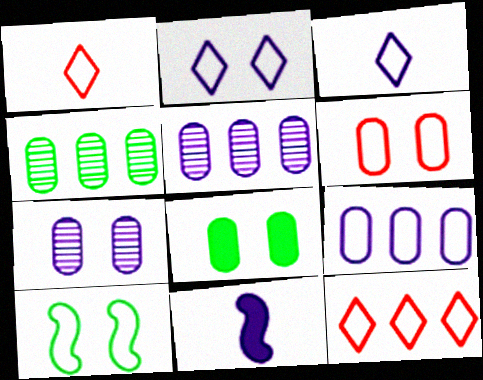[[1, 9, 10], 
[2, 5, 11], 
[2, 6, 10], 
[6, 7, 8]]